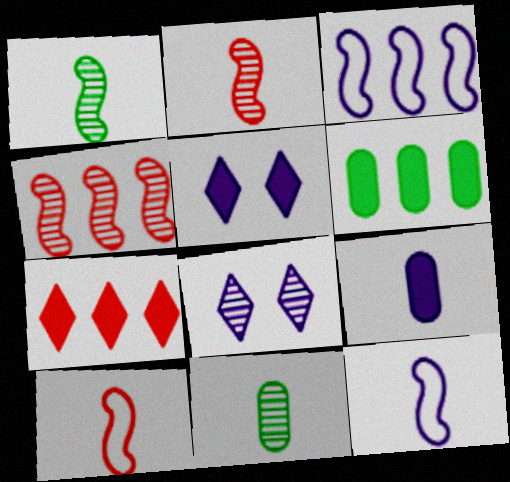[[3, 8, 9], 
[4, 8, 11], 
[6, 8, 10]]